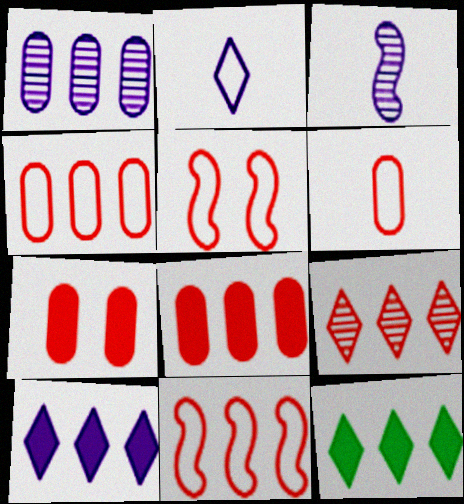[[1, 11, 12], 
[8, 9, 11]]